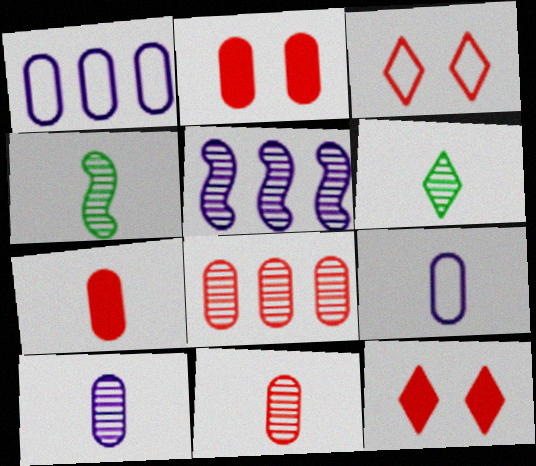[[1, 4, 12]]